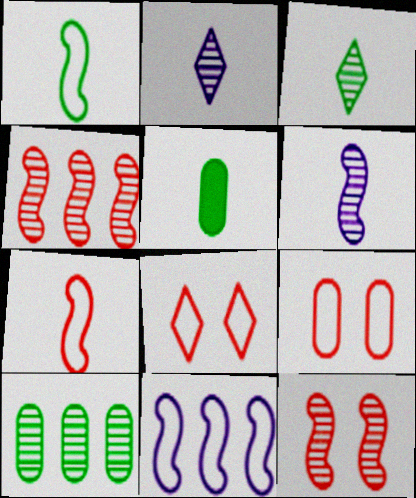[[1, 3, 5], 
[2, 5, 7], 
[2, 10, 12]]